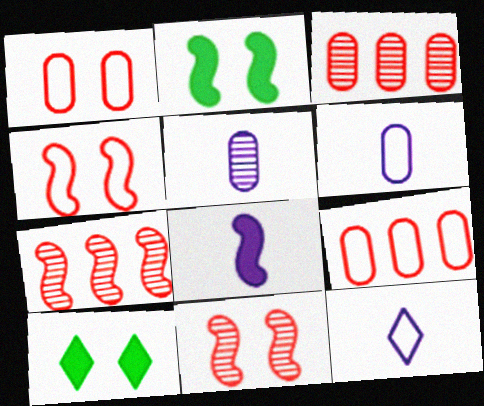[[2, 3, 12], 
[5, 8, 12], 
[6, 7, 10]]